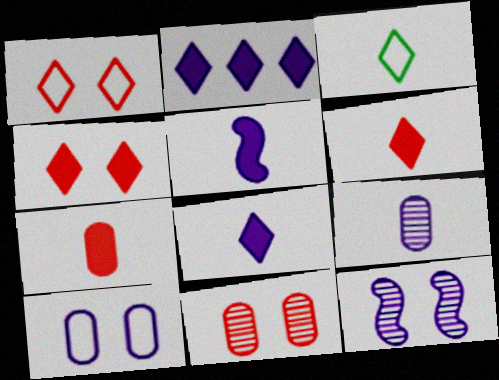[]